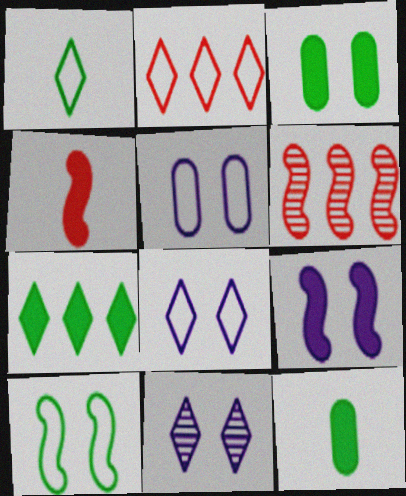[[1, 2, 8], 
[5, 9, 11], 
[6, 8, 12]]